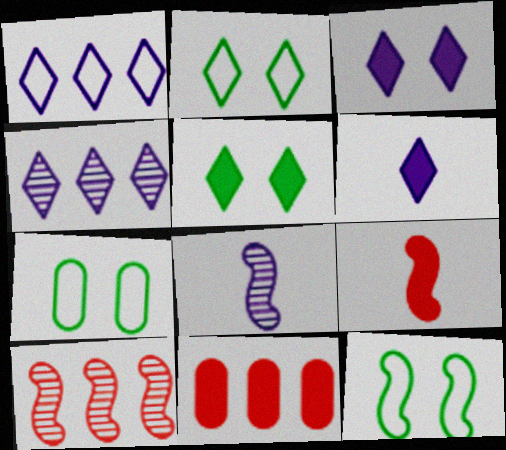[[2, 7, 12], 
[2, 8, 11], 
[4, 7, 9], 
[6, 7, 10]]